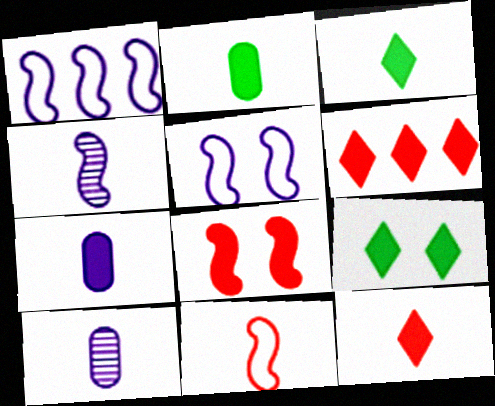[[3, 10, 11]]